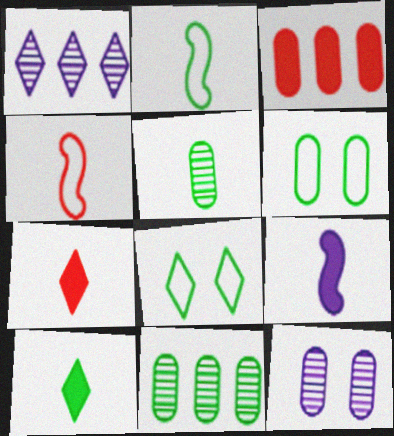[[1, 7, 8], 
[2, 5, 10]]